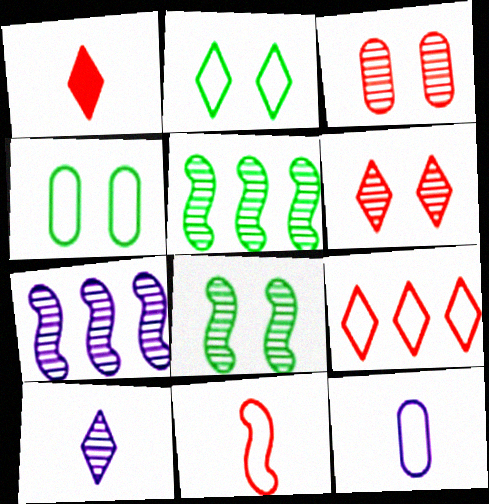[[1, 4, 7], 
[1, 6, 9], 
[3, 5, 10]]